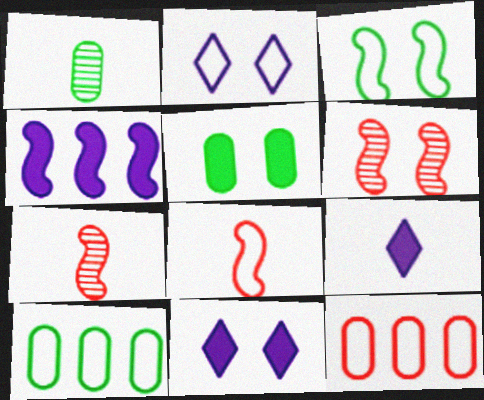[[1, 5, 10], 
[1, 8, 9], 
[2, 5, 6], 
[2, 8, 10], 
[3, 4, 7], 
[6, 9, 10], 
[7, 10, 11]]